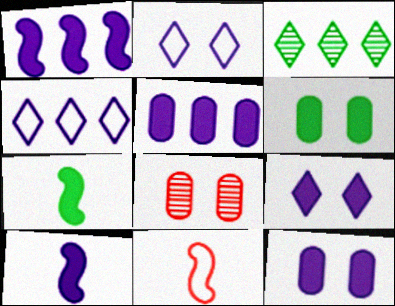[[3, 11, 12], 
[4, 7, 8], 
[5, 9, 10]]